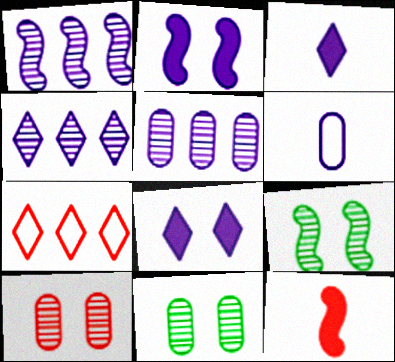[[1, 4, 5], 
[1, 6, 8], 
[2, 4, 6], 
[7, 10, 12]]